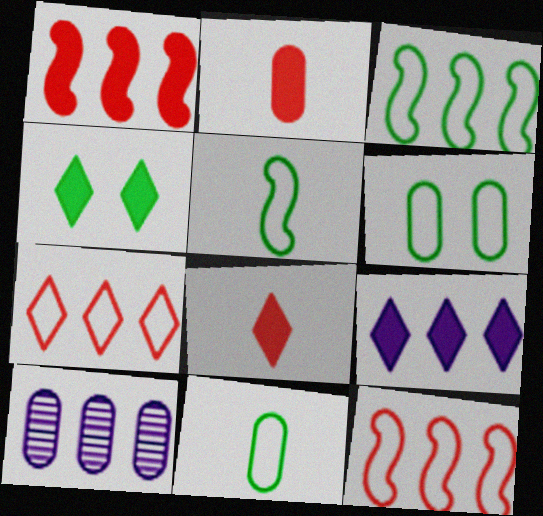[[2, 6, 10], 
[4, 8, 9]]